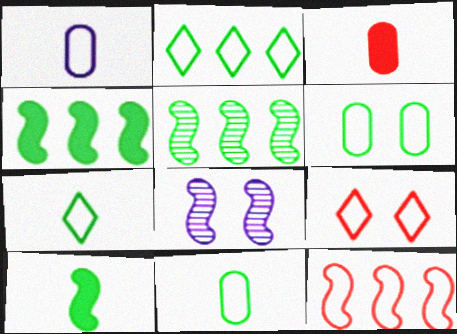[[2, 3, 8], 
[8, 10, 12]]